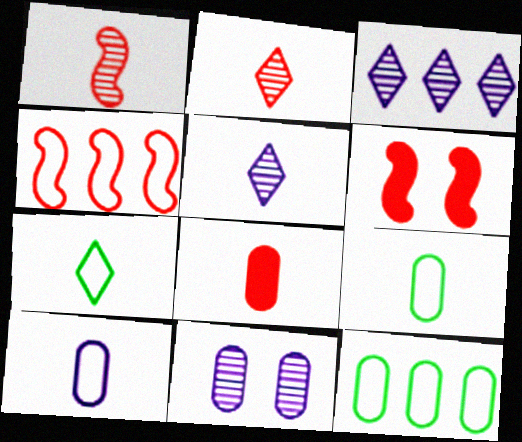[[1, 4, 6], 
[3, 6, 9], 
[5, 6, 12], 
[8, 11, 12]]